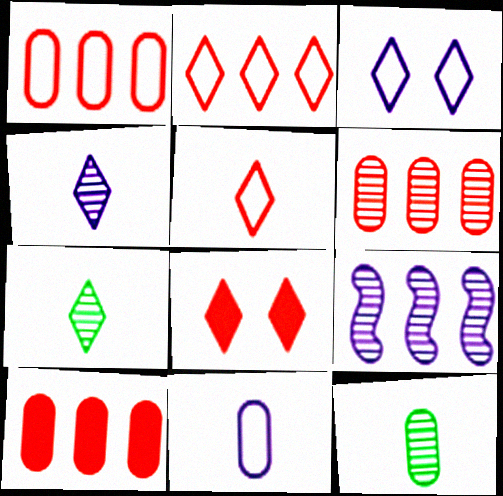[[1, 6, 10]]